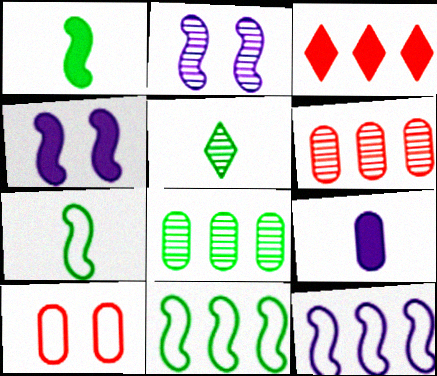[[2, 5, 6], 
[3, 8, 12], 
[8, 9, 10]]